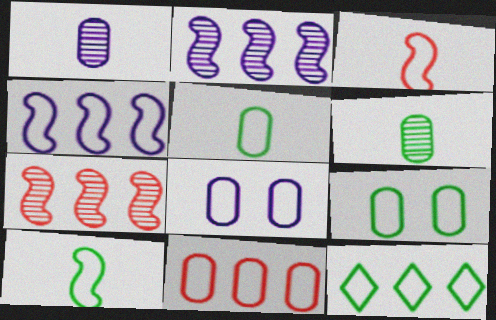[[3, 8, 12], 
[4, 11, 12], 
[5, 8, 11], 
[9, 10, 12]]